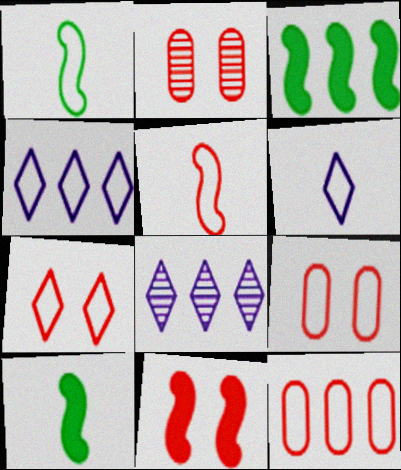[[1, 4, 9], 
[2, 3, 6], 
[2, 4, 10], 
[2, 7, 11], 
[3, 8, 12], 
[5, 7, 12], 
[8, 9, 10]]